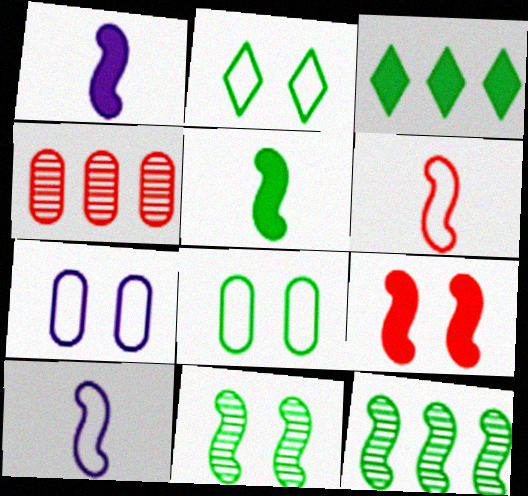[[1, 2, 4], 
[9, 10, 12]]